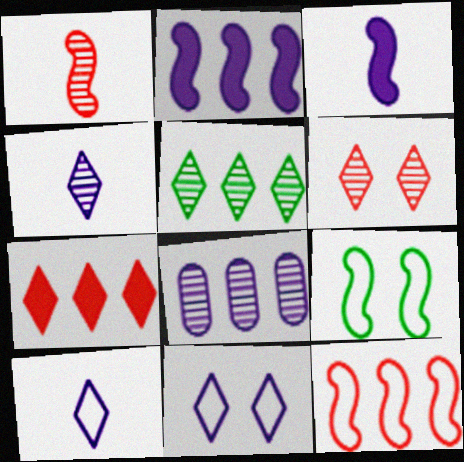[[1, 2, 9], 
[3, 8, 11], 
[4, 5, 6]]